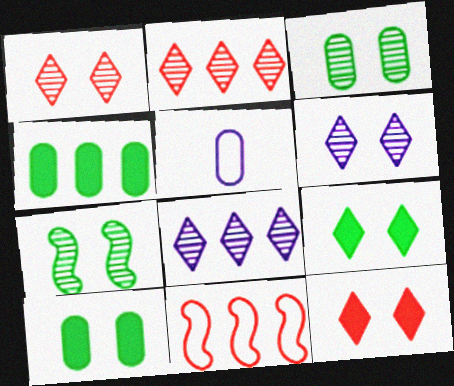[[4, 8, 11]]